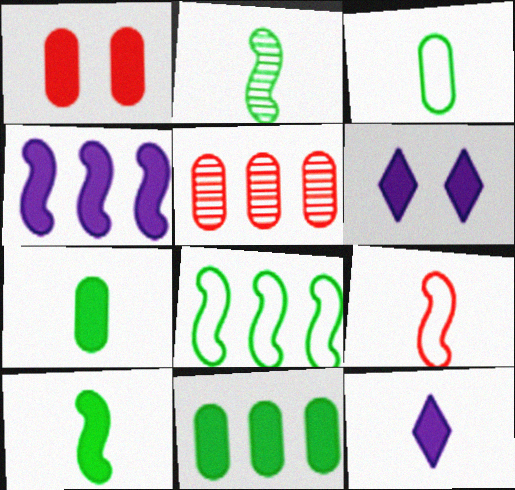[]